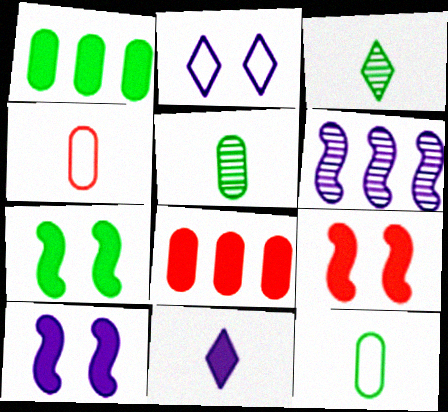[[1, 9, 11], 
[7, 8, 11], 
[7, 9, 10]]